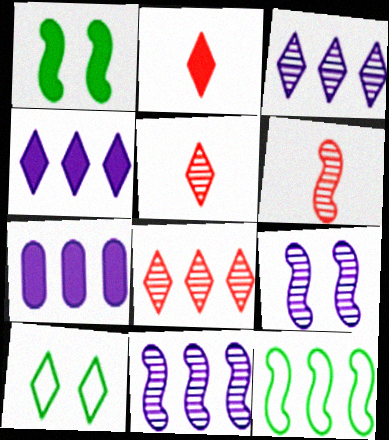[[1, 2, 7], 
[2, 3, 10], 
[4, 5, 10], 
[6, 7, 10], 
[7, 8, 12]]